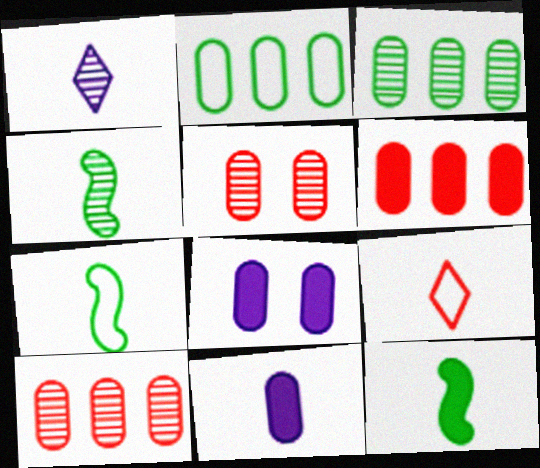[[2, 5, 11], 
[4, 7, 12], 
[4, 9, 11]]